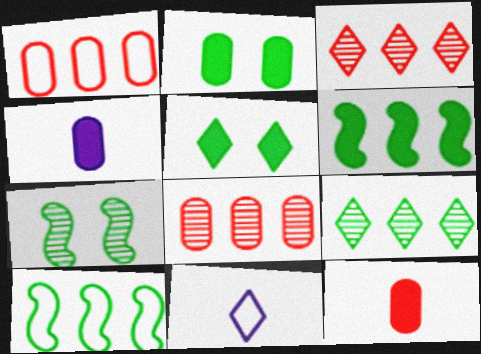[[3, 5, 11]]